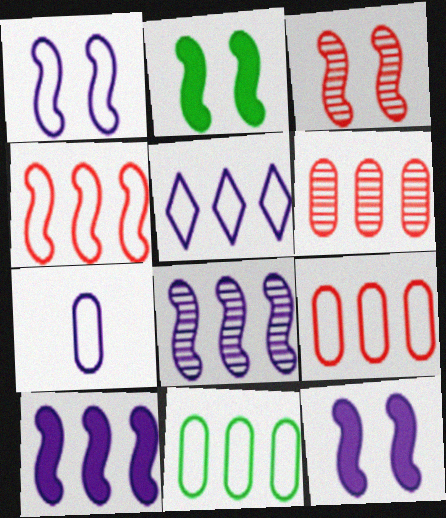[[1, 2, 3], 
[1, 5, 7], 
[4, 5, 11]]